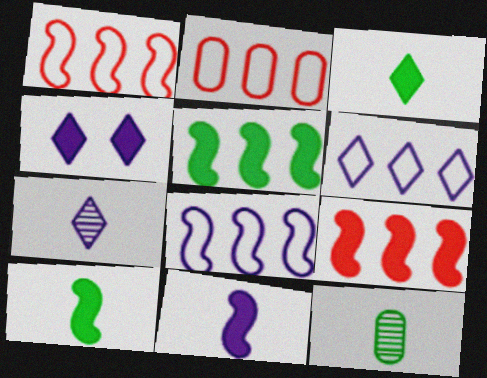[[1, 4, 12], 
[4, 6, 7]]